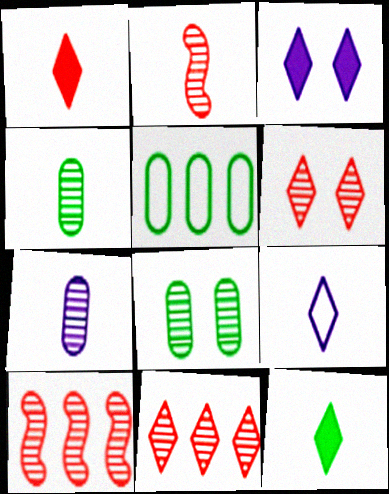[[2, 3, 5]]